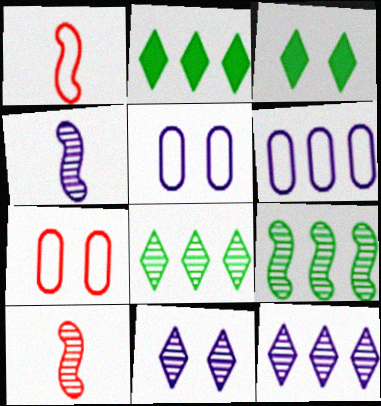[[2, 4, 7], 
[2, 5, 10], 
[3, 6, 10]]